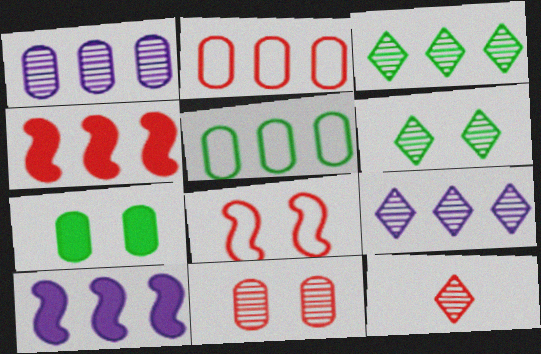[[2, 3, 10], 
[4, 5, 9], 
[6, 9, 12]]